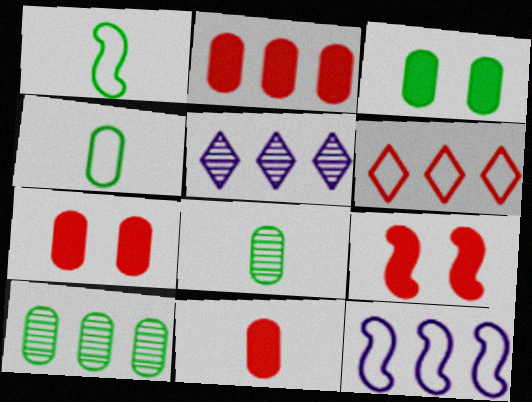[[1, 5, 7], 
[2, 7, 11], 
[3, 4, 10], 
[4, 5, 9]]